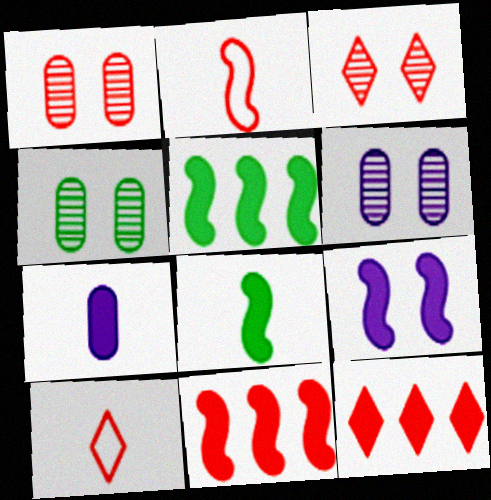[[1, 2, 12], 
[1, 4, 6], 
[1, 10, 11], 
[3, 10, 12], 
[5, 6, 10], 
[8, 9, 11]]